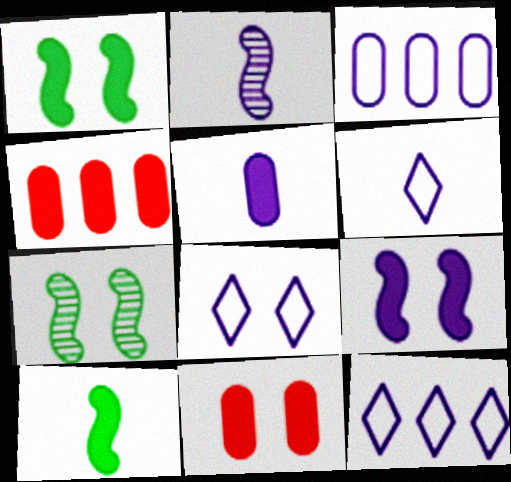[[2, 5, 6], 
[4, 6, 7], 
[6, 8, 12], 
[7, 8, 11]]